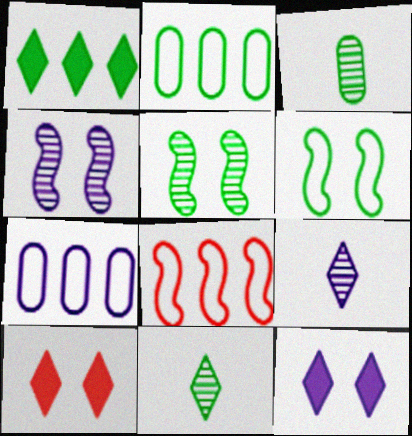[[1, 3, 6], 
[3, 8, 12]]